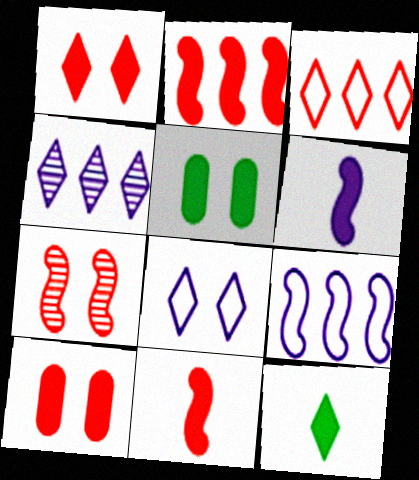[[5, 7, 8]]